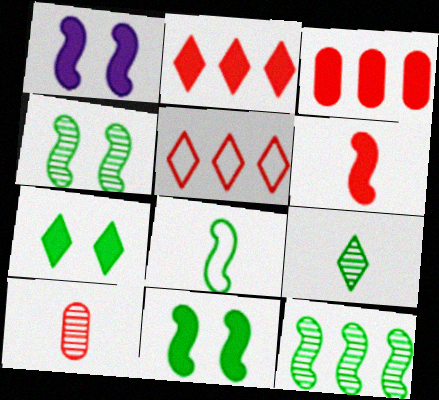[[8, 11, 12]]